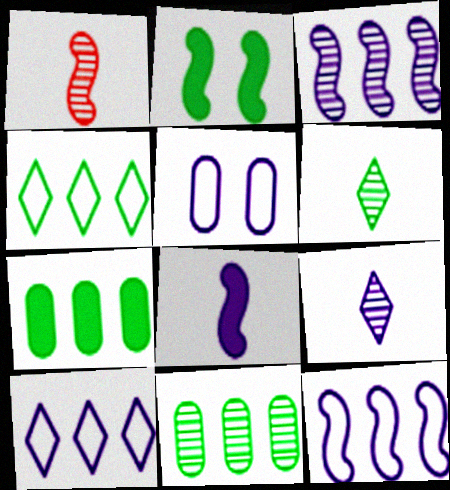[[1, 2, 12]]